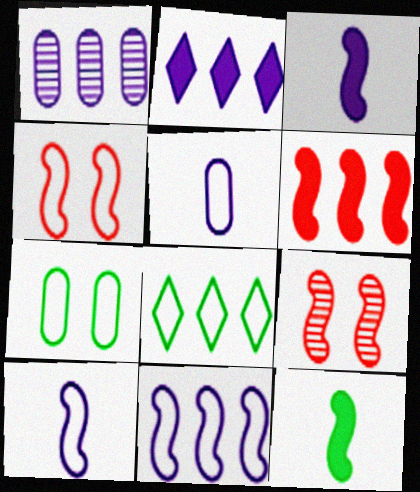[[1, 2, 11], 
[1, 6, 8], 
[4, 5, 8], 
[9, 11, 12]]